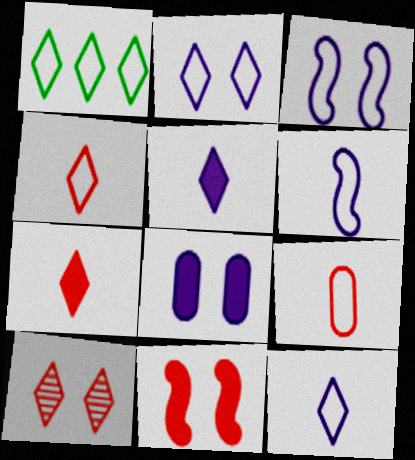[[1, 2, 4], 
[1, 3, 9], 
[1, 5, 10]]